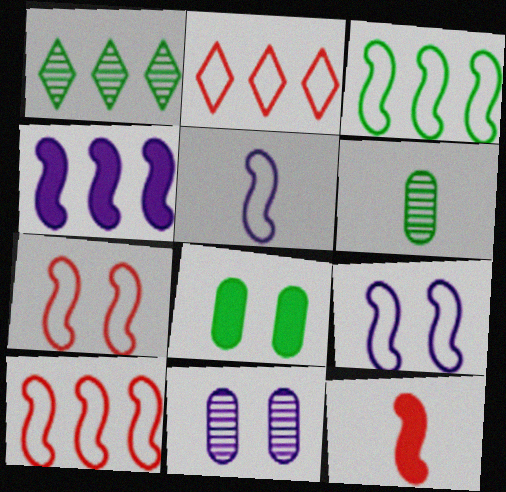[[3, 5, 7]]